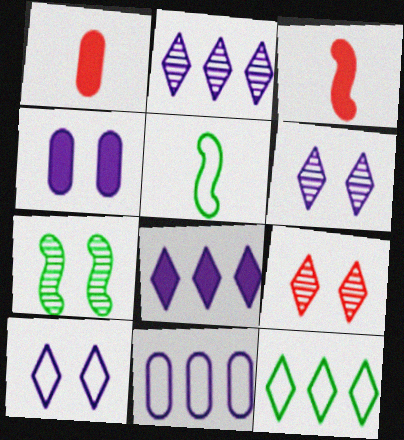[]